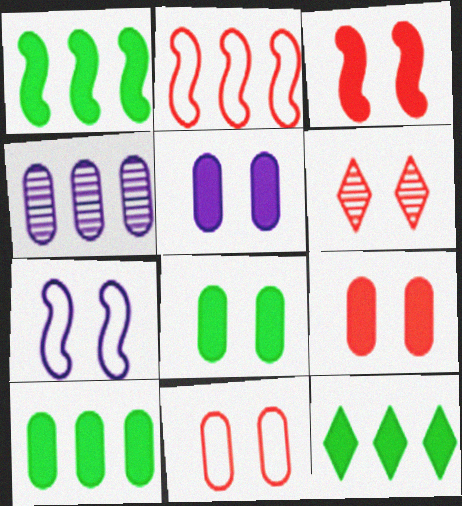[[1, 10, 12], 
[2, 4, 12], 
[3, 6, 11], 
[5, 8, 9], 
[6, 7, 8]]